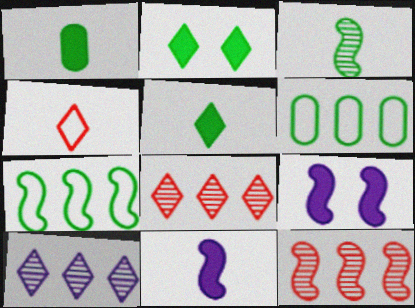[[2, 3, 6], 
[2, 4, 10]]